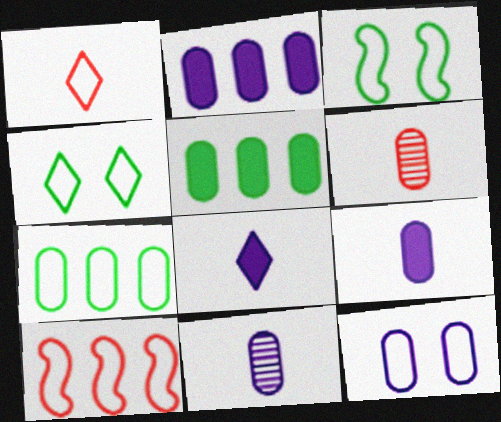[[2, 11, 12], 
[5, 6, 12]]